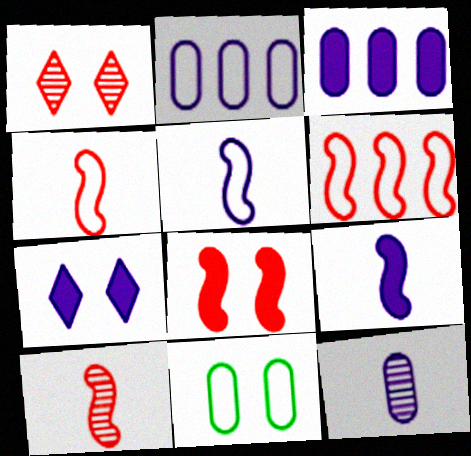[[3, 7, 9], 
[6, 8, 10]]